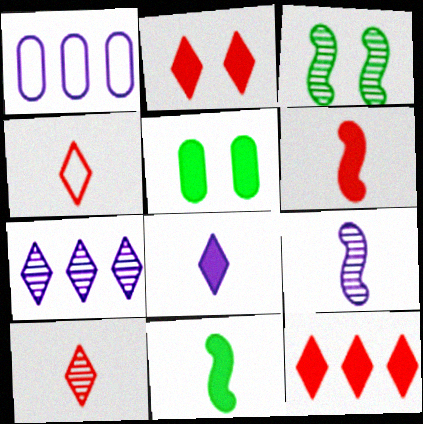[]